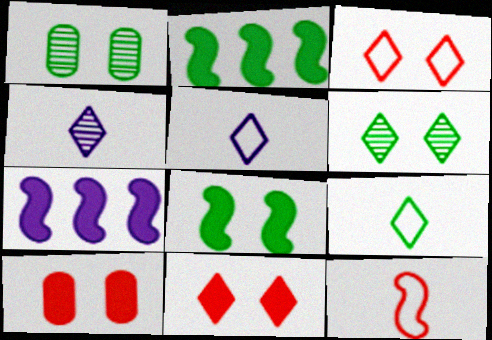[[1, 2, 9]]